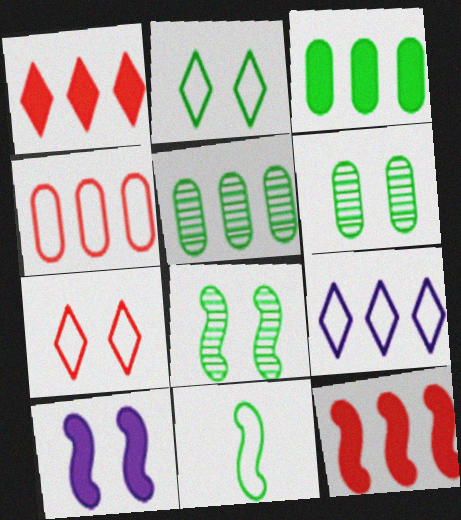[[5, 9, 12], 
[6, 7, 10]]